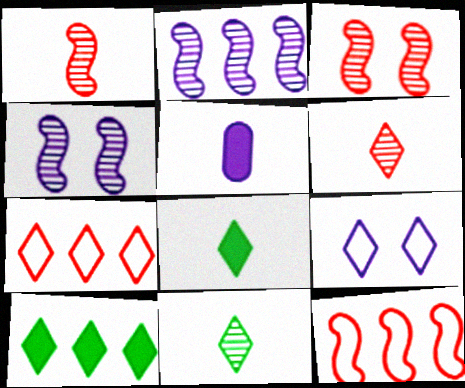[[2, 5, 9], 
[6, 9, 10]]